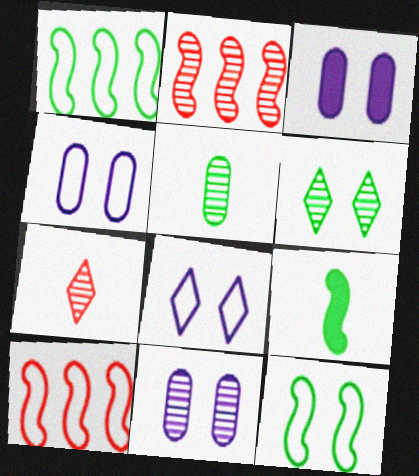[[1, 3, 7], 
[3, 4, 11]]